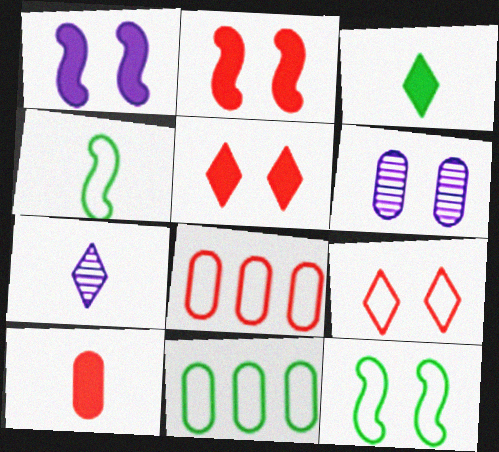[[2, 7, 11], 
[4, 7, 10], 
[5, 6, 12], 
[6, 10, 11]]